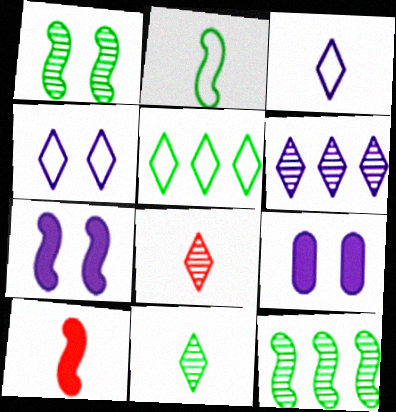[]